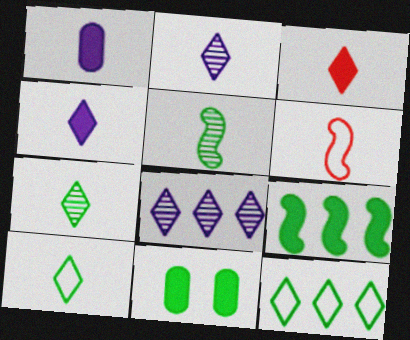[[1, 6, 7], 
[2, 3, 10], 
[5, 11, 12], 
[6, 8, 11]]